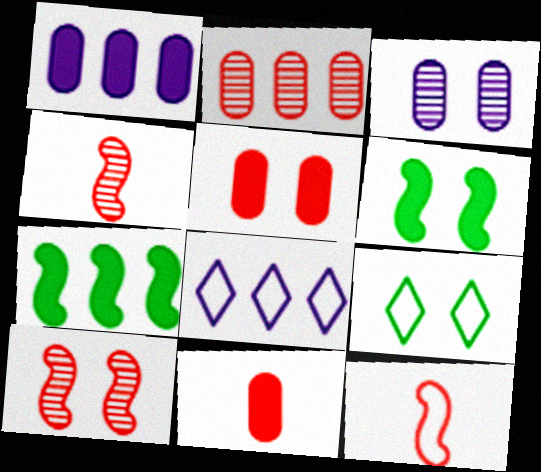[[1, 4, 9], 
[2, 7, 8]]